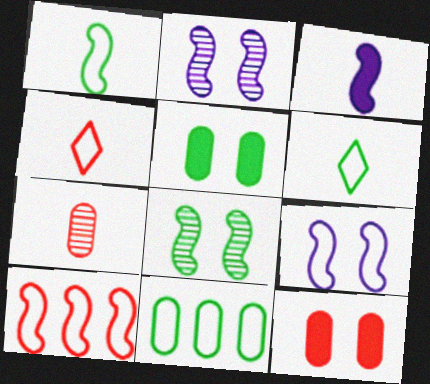[[1, 9, 10], 
[3, 6, 7], 
[3, 8, 10], 
[4, 9, 11]]